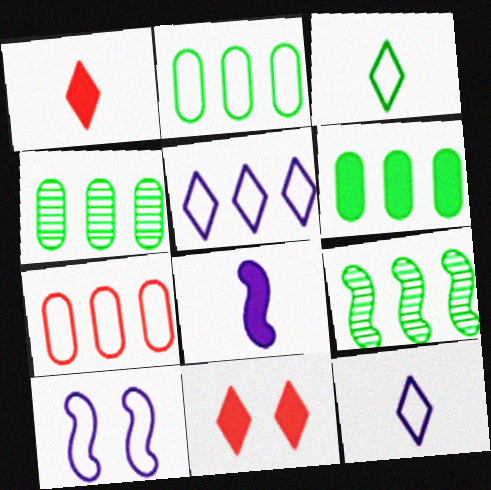[[1, 4, 10], 
[2, 4, 6], 
[3, 7, 10], 
[6, 8, 11]]